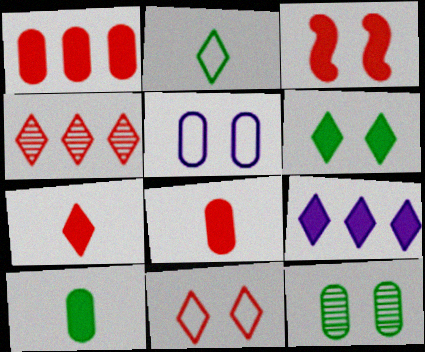[[1, 3, 7], 
[3, 9, 10], 
[4, 7, 11], 
[6, 7, 9]]